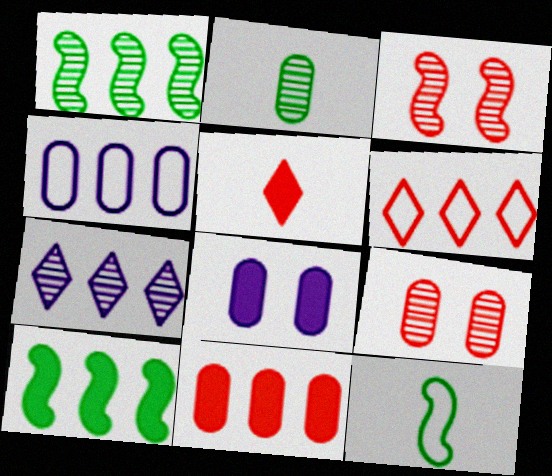[[2, 3, 7], 
[5, 8, 10]]